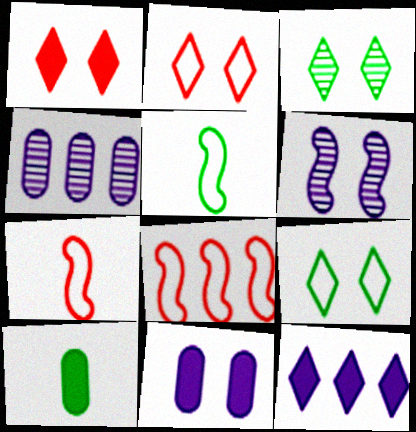[[1, 4, 5]]